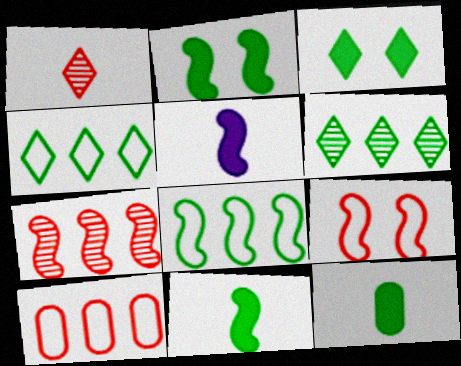[]